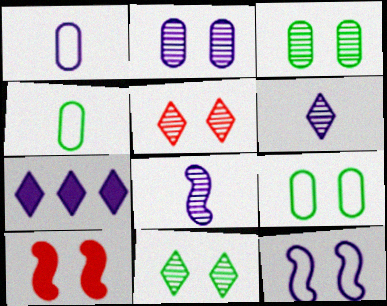[]